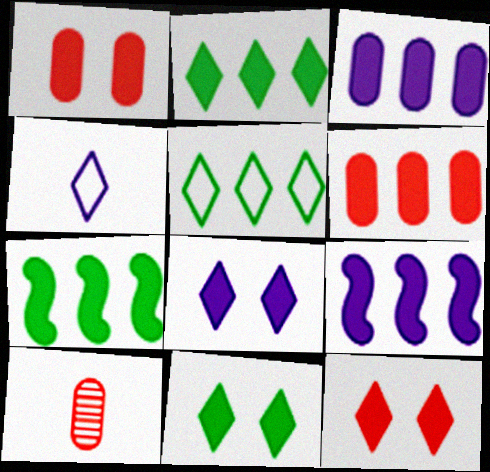[[2, 6, 9], 
[8, 11, 12]]